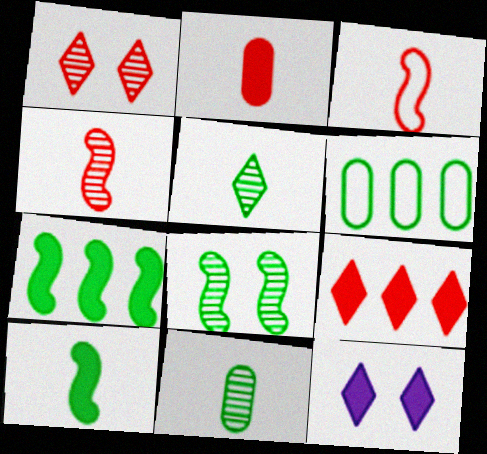[[2, 7, 12], 
[4, 6, 12]]